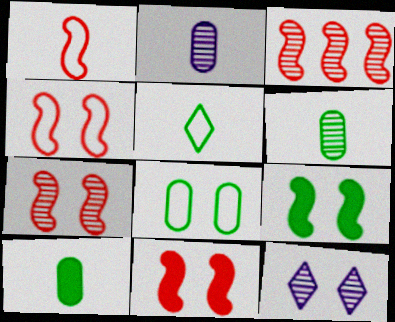[[1, 3, 11], 
[3, 6, 12], 
[4, 7, 11], 
[8, 11, 12]]